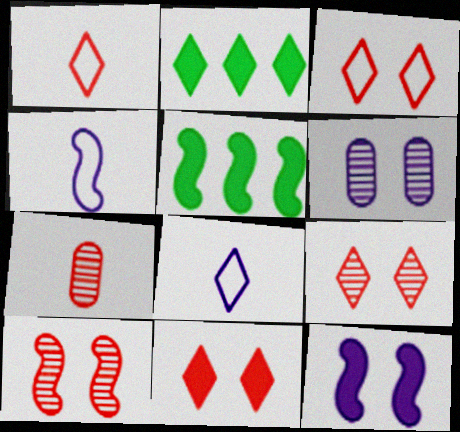[[1, 5, 6], 
[2, 8, 9], 
[3, 9, 11], 
[4, 5, 10]]